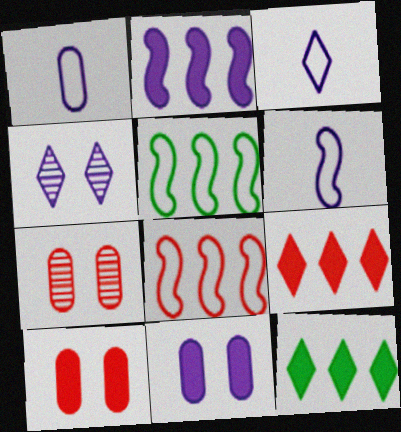[[1, 2, 4], 
[1, 3, 6], 
[6, 7, 12]]